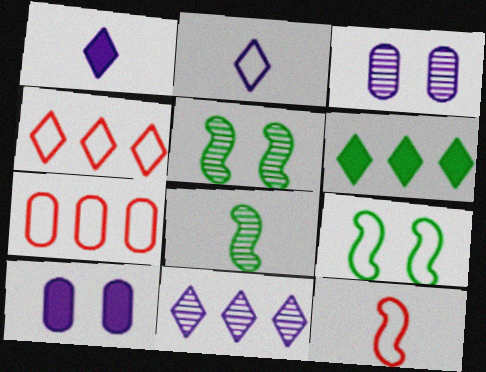[[1, 5, 7], 
[2, 7, 9], 
[3, 6, 12], 
[4, 6, 11], 
[4, 8, 10]]